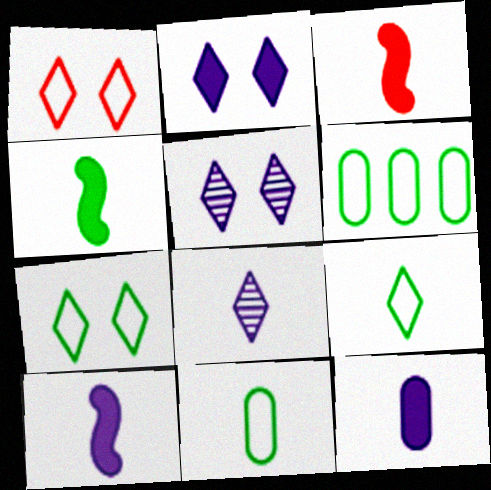[[3, 4, 10], 
[3, 5, 6], 
[3, 8, 11]]